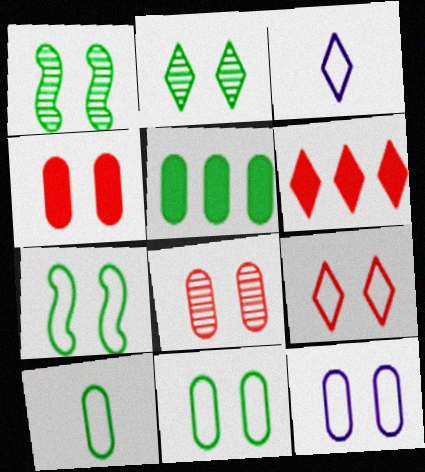[[2, 3, 6], 
[7, 9, 12]]